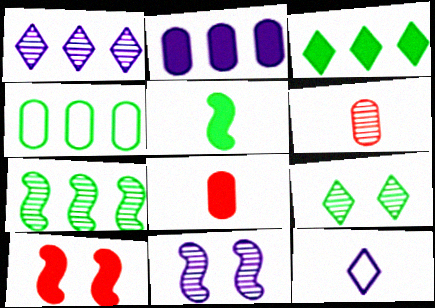[[2, 11, 12], 
[3, 4, 7], 
[4, 5, 9], 
[5, 6, 12]]